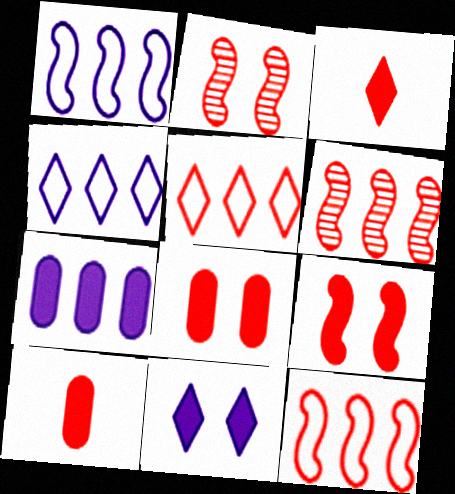[[2, 5, 10]]